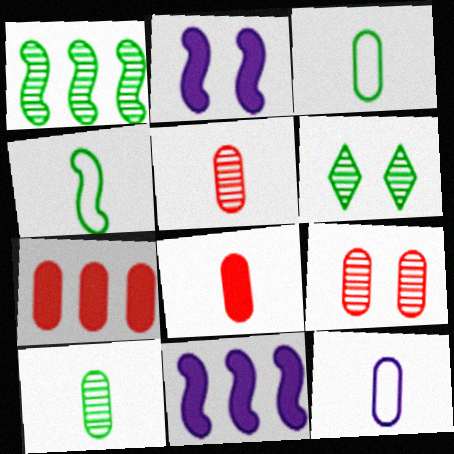[[1, 6, 10], 
[8, 10, 12]]